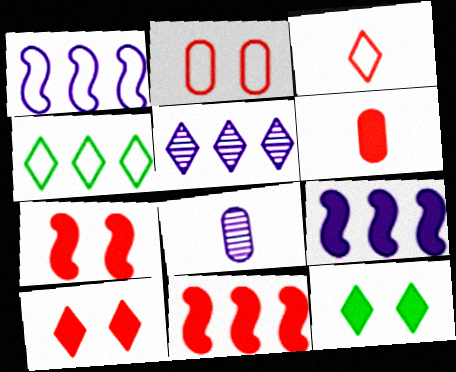[[3, 5, 12], 
[4, 7, 8], 
[6, 9, 12], 
[6, 10, 11]]